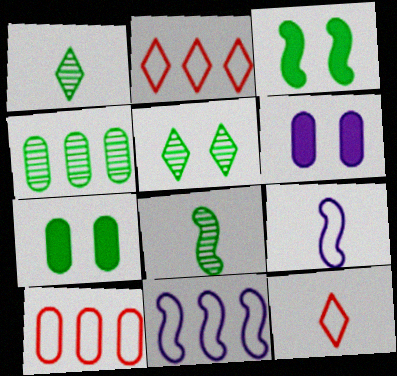[[2, 6, 8], 
[4, 5, 8]]